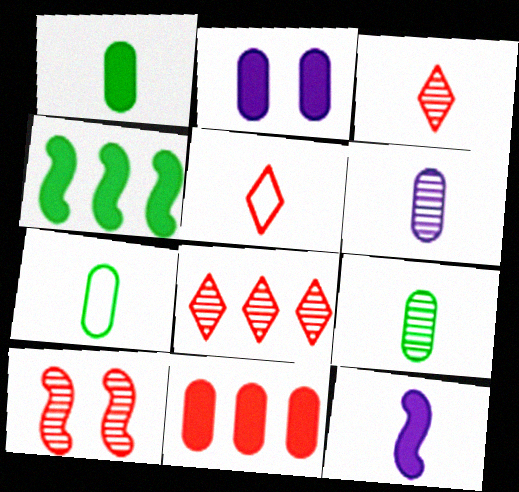[[1, 2, 11], 
[1, 7, 9], 
[3, 7, 12], 
[5, 9, 12], 
[5, 10, 11]]